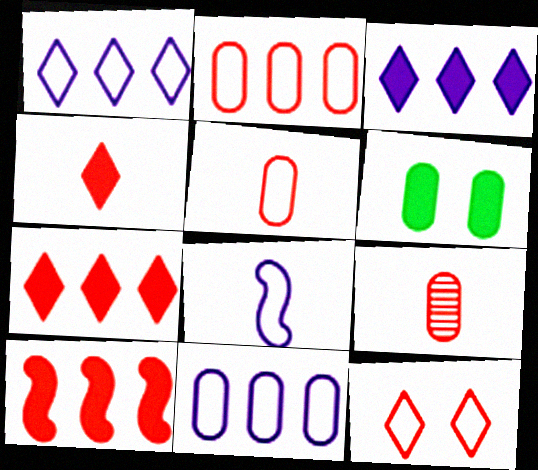[[6, 9, 11], 
[9, 10, 12]]